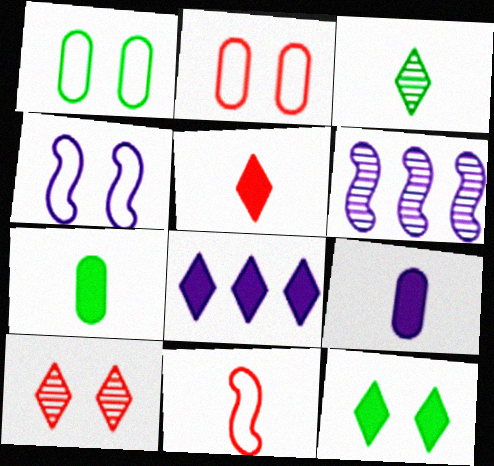[[1, 5, 6], 
[3, 9, 11], 
[5, 8, 12]]